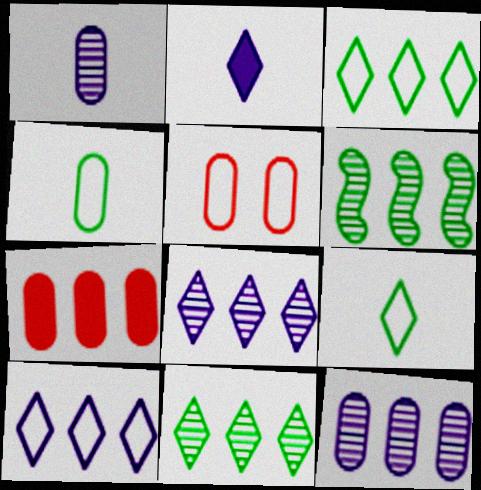[[2, 5, 6], 
[6, 7, 10]]